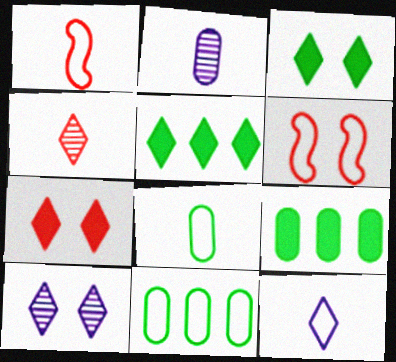[[1, 8, 12], 
[1, 9, 10], 
[2, 5, 6], 
[6, 11, 12]]